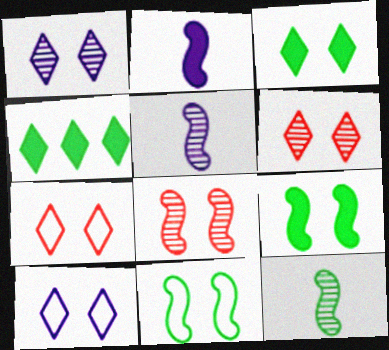[[1, 3, 7], 
[3, 6, 10]]